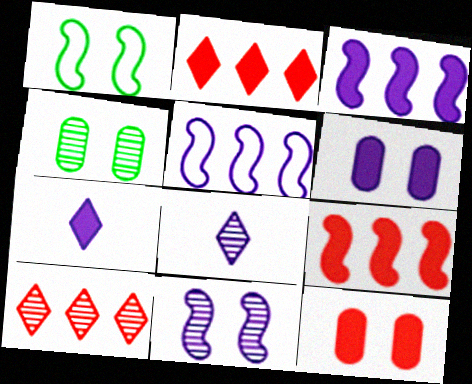[[3, 6, 7], 
[5, 6, 8]]